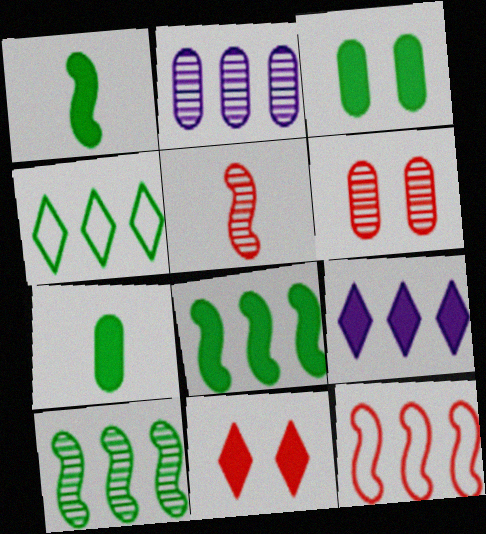[]